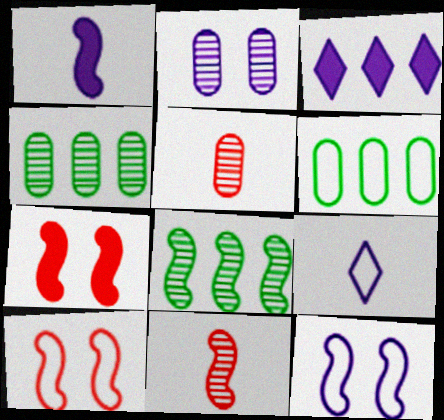[[1, 8, 10], 
[2, 4, 5], 
[4, 7, 9], 
[6, 9, 10]]